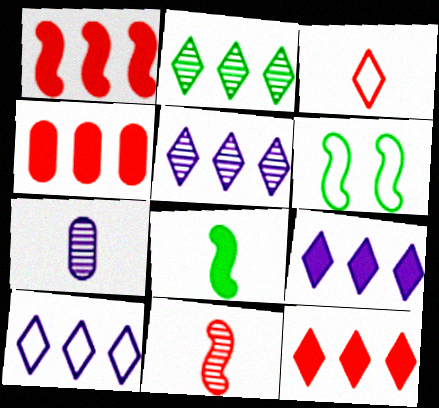[[1, 4, 12], 
[2, 10, 12], 
[3, 7, 8], 
[5, 9, 10], 
[6, 7, 12]]